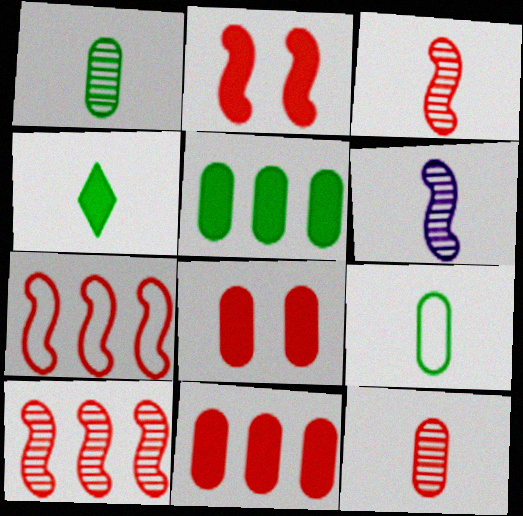[[2, 3, 7]]